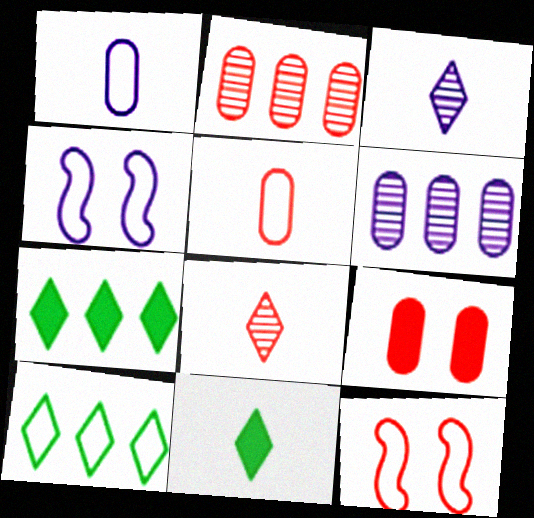[[1, 10, 12], 
[2, 4, 11], 
[2, 5, 9], 
[4, 5, 10], 
[6, 11, 12]]